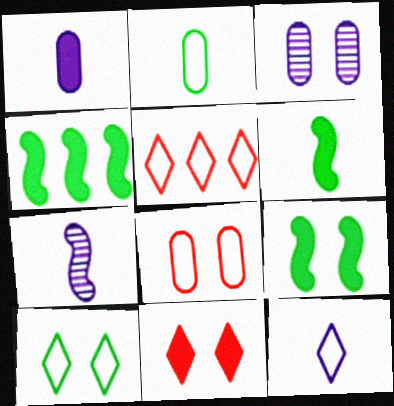[[1, 4, 11], 
[1, 7, 12], 
[3, 5, 6], 
[4, 6, 9], 
[5, 10, 12]]